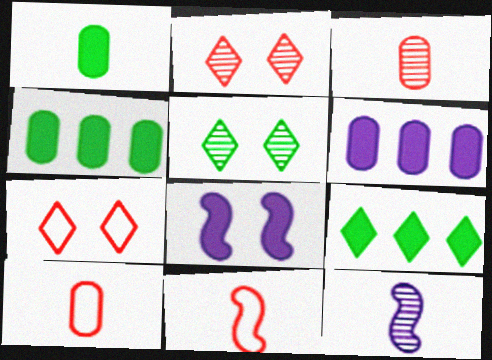[[4, 7, 12], 
[5, 6, 11]]